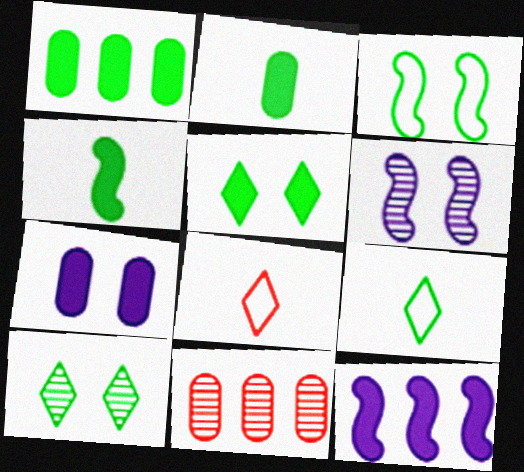[[1, 4, 5], 
[1, 6, 8]]